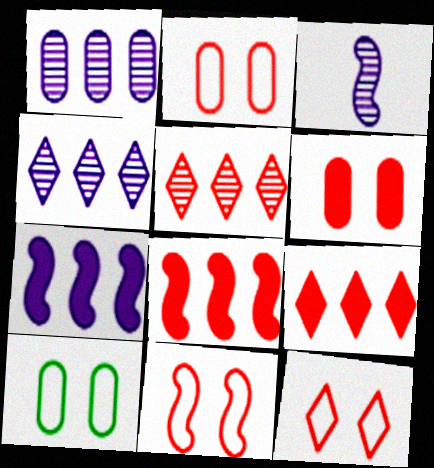[[2, 11, 12], 
[3, 9, 10]]